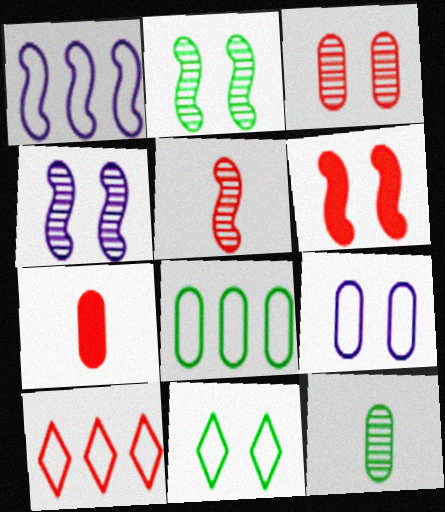[[1, 8, 10]]